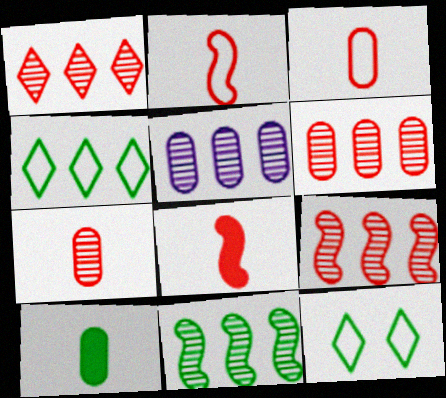[[1, 5, 11], 
[1, 6, 9], 
[5, 8, 12], 
[10, 11, 12]]